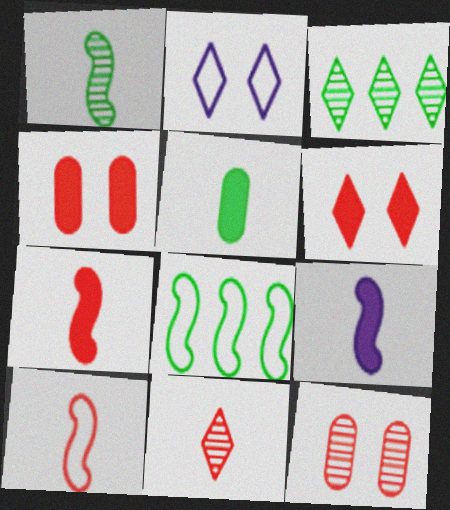[[1, 9, 10]]